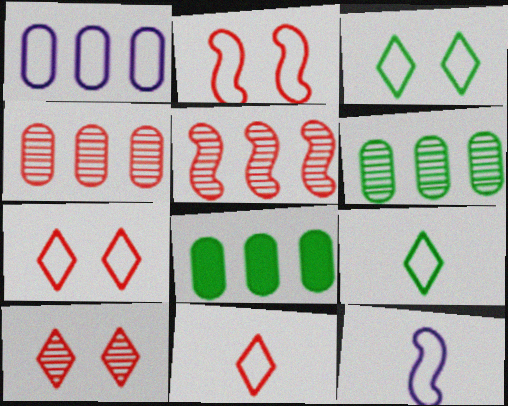[[1, 2, 9], 
[1, 4, 8], 
[8, 10, 12]]